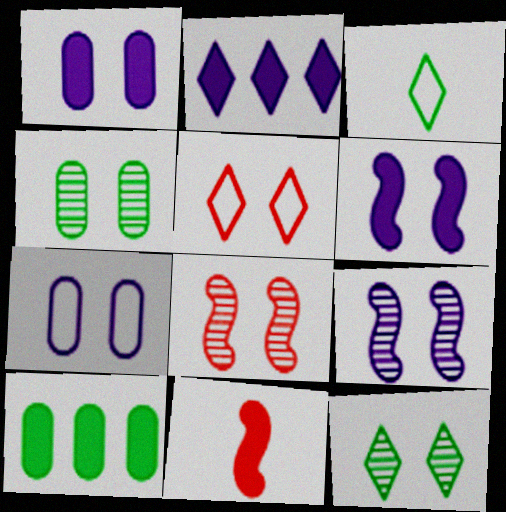[[4, 5, 6]]